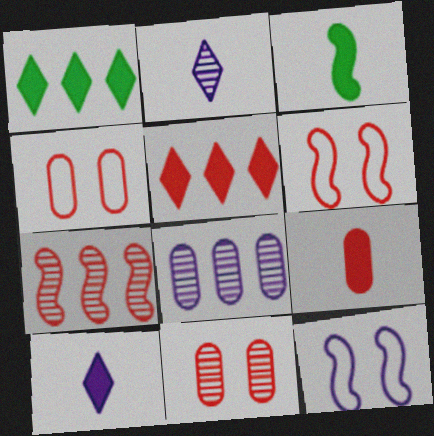[[3, 7, 12], 
[3, 9, 10], 
[8, 10, 12]]